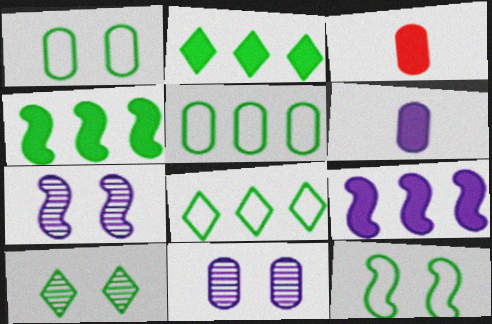[[3, 5, 11], 
[3, 7, 8]]